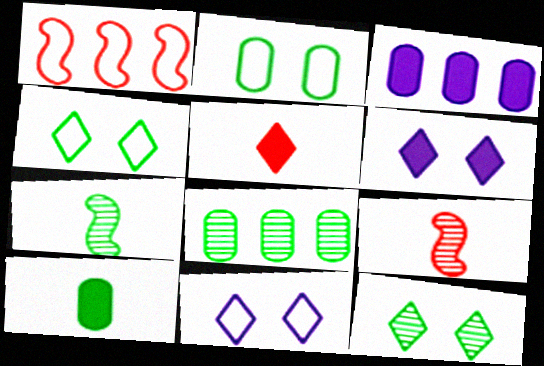[[2, 8, 10], 
[3, 4, 9], 
[7, 8, 12]]